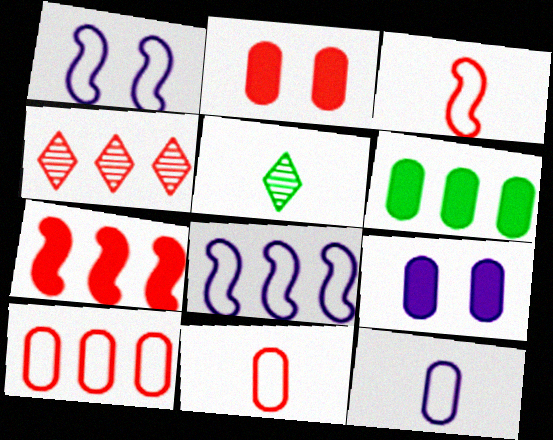[[2, 3, 4], 
[2, 5, 8], 
[4, 6, 8], 
[4, 7, 10]]